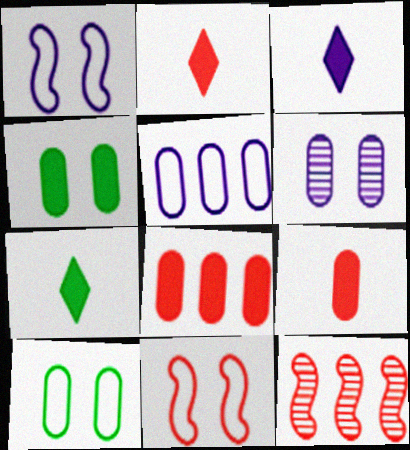[[2, 3, 7], 
[3, 10, 12]]